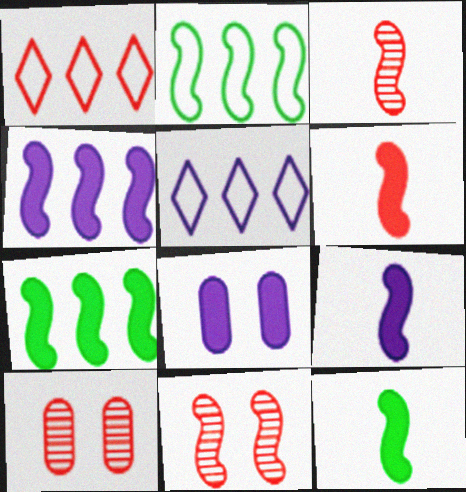[[1, 6, 10], 
[2, 9, 11], 
[5, 10, 12], 
[6, 9, 12]]